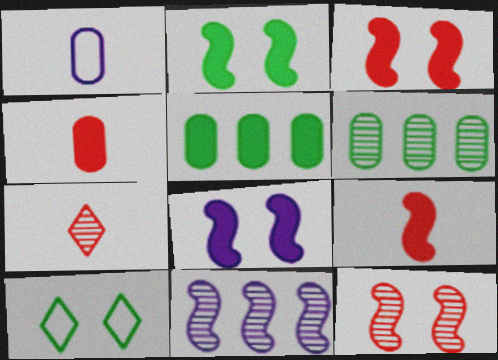[[2, 3, 8], 
[4, 10, 11]]